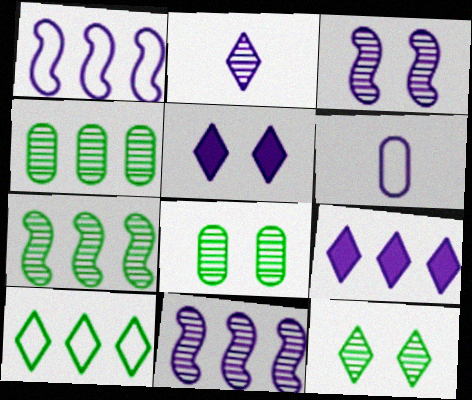[[3, 6, 9], 
[5, 6, 11]]